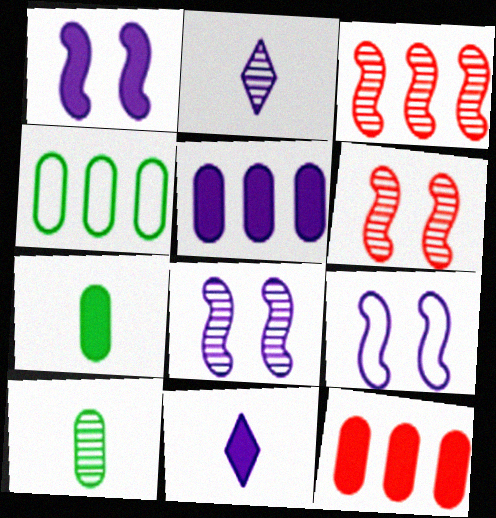[[1, 5, 11], 
[1, 8, 9], 
[2, 5, 9], 
[4, 6, 11]]